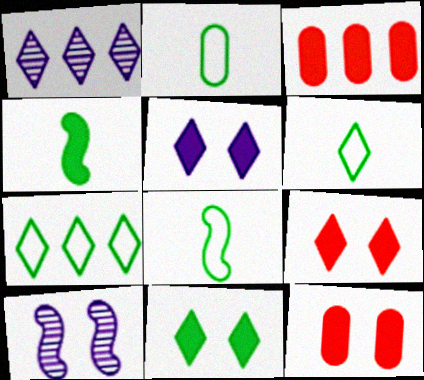[[1, 6, 9], 
[1, 8, 12], 
[2, 6, 8], 
[3, 4, 5], 
[3, 6, 10], 
[5, 9, 11]]